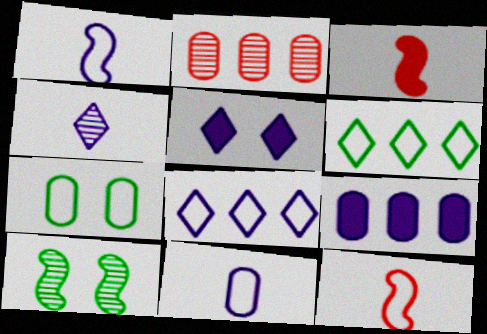[[2, 4, 10], 
[4, 5, 8], 
[7, 8, 12]]